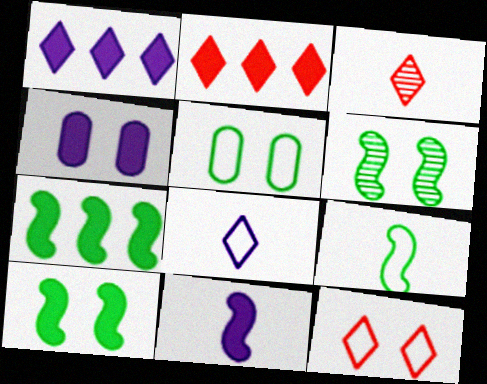[[1, 4, 11], 
[2, 3, 12], 
[4, 6, 12], 
[6, 7, 9]]